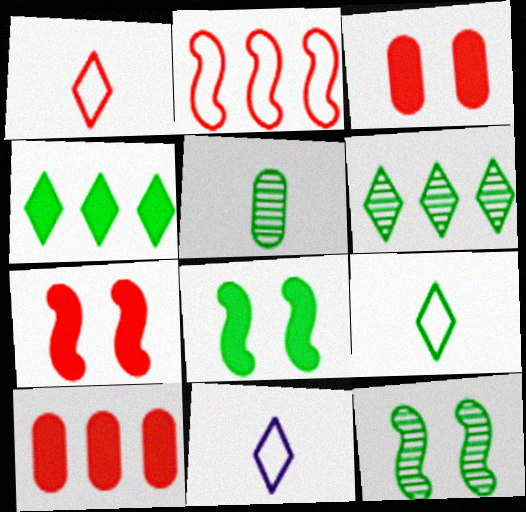[[1, 9, 11], 
[5, 6, 12], 
[10, 11, 12]]